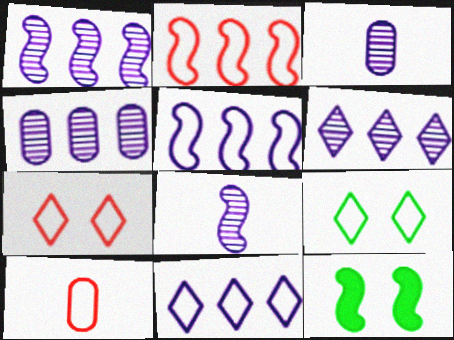[[1, 4, 6], 
[2, 7, 10], 
[2, 8, 12], 
[5, 9, 10], 
[6, 10, 12]]